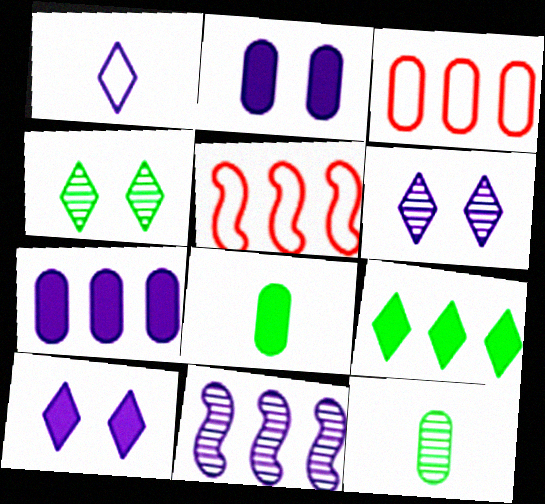[[1, 2, 11], 
[2, 3, 12], 
[3, 9, 11], 
[5, 6, 8], 
[5, 10, 12]]